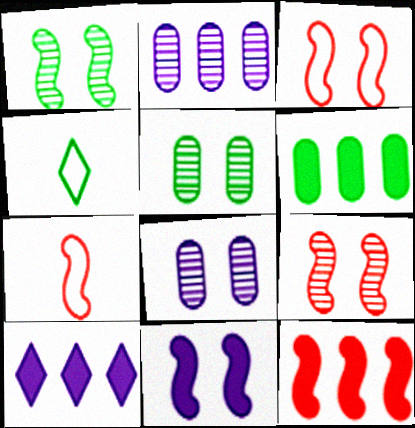[[1, 3, 11], 
[1, 4, 6], 
[4, 8, 12], 
[5, 7, 10], 
[6, 10, 12], 
[7, 9, 12]]